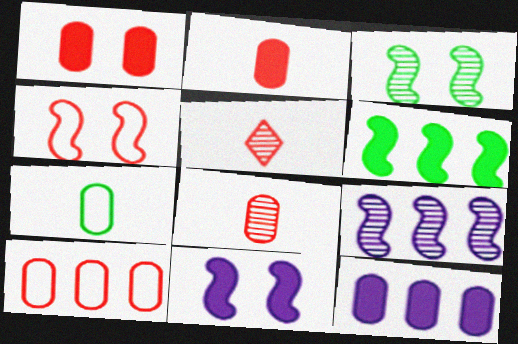[[1, 8, 10], 
[3, 4, 11]]